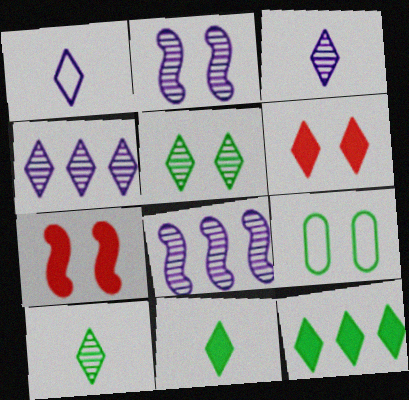[[2, 6, 9]]